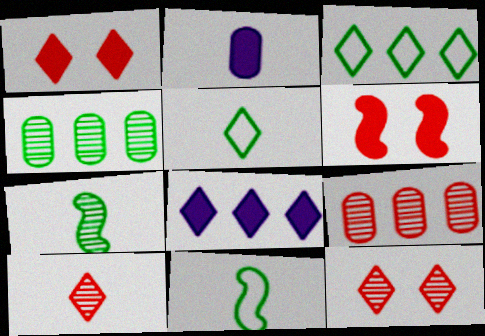[[2, 10, 11], 
[5, 8, 12]]